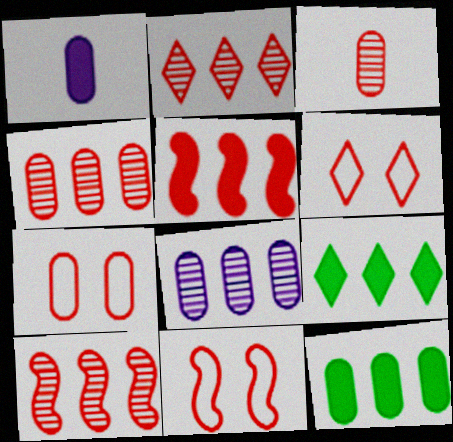[[2, 4, 10], 
[3, 5, 6], 
[6, 7, 11]]